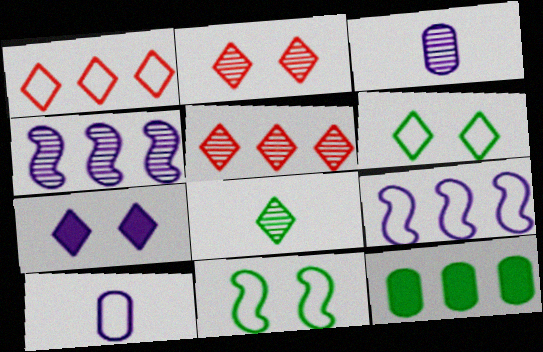[[1, 4, 12], 
[1, 7, 8], 
[1, 10, 11], 
[2, 6, 7], 
[3, 7, 9], 
[4, 7, 10], 
[5, 9, 12], 
[8, 11, 12]]